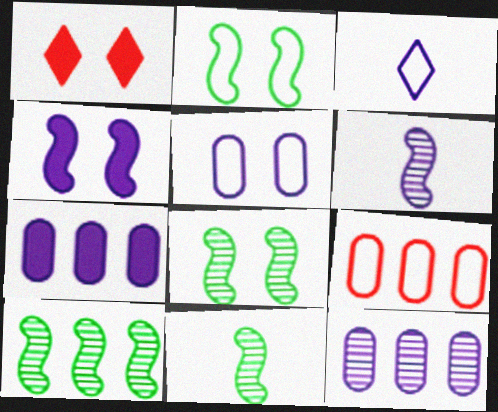[[1, 5, 8], 
[2, 3, 9], 
[3, 4, 12], 
[8, 10, 11]]